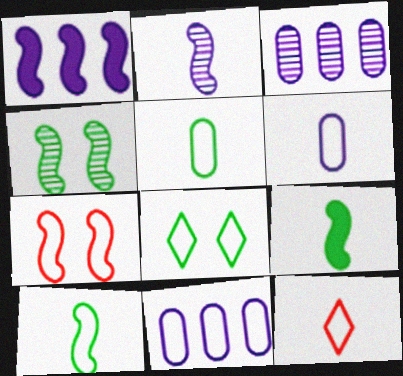[[6, 10, 12]]